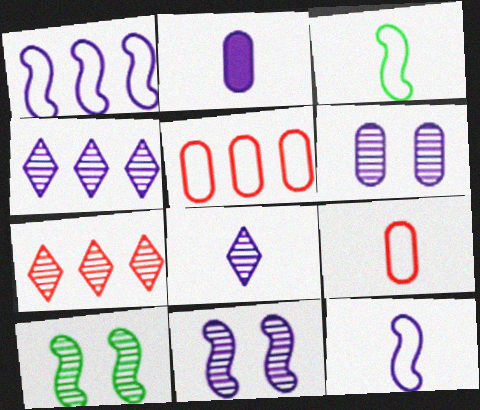[[2, 8, 12]]